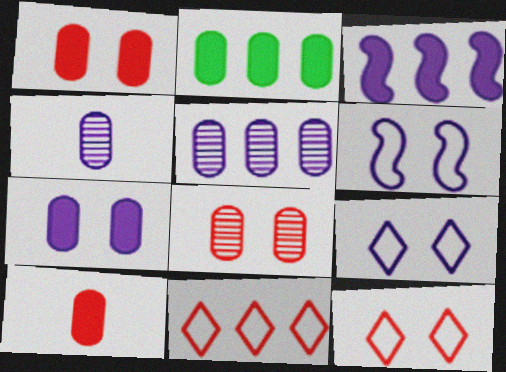[[2, 7, 10], 
[3, 4, 9]]